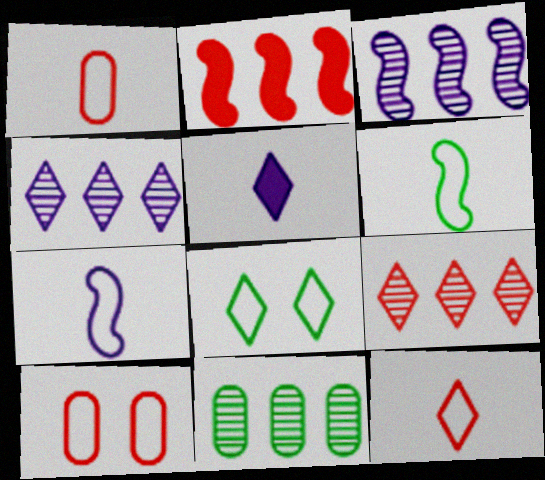[[3, 9, 11], 
[5, 8, 9]]